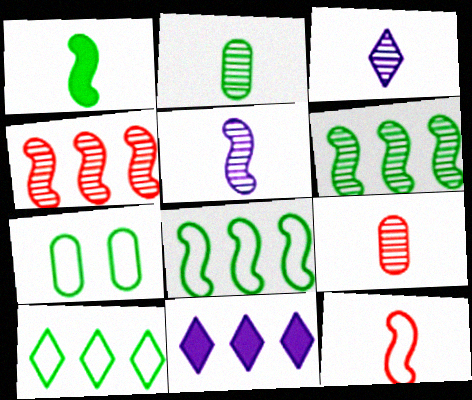[[1, 5, 12]]